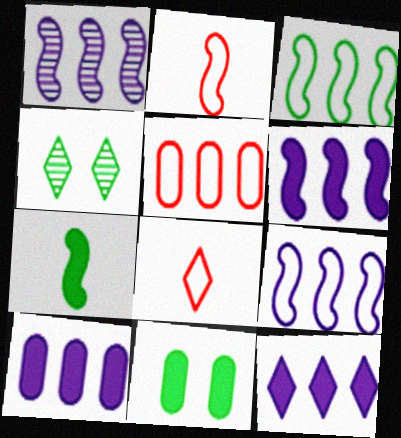[[1, 6, 9], 
[1, 8, 11], 
[2, 4, 10], 
[4, 8, 12], 
[6, 10, 12]]